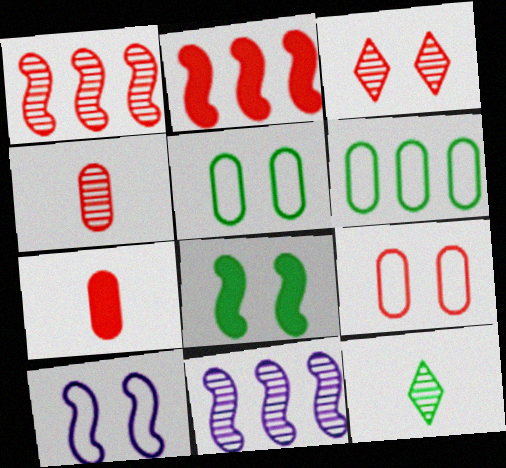[[1, 3, 4], 
[6, 8, 12]]